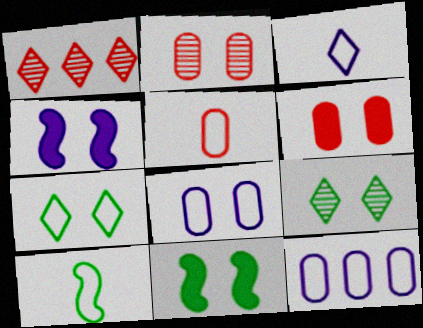[[2, 4, 7], 
[3, 5, 10]]